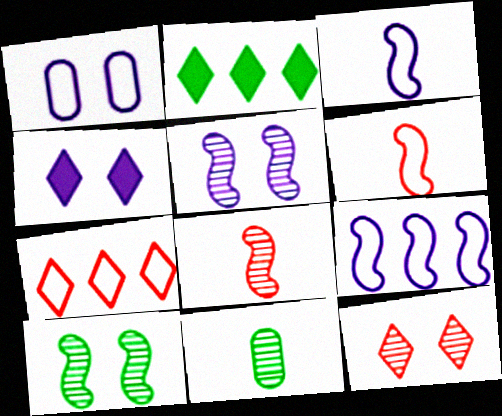[[1, 2, 8], 
[1, 4, 5]]